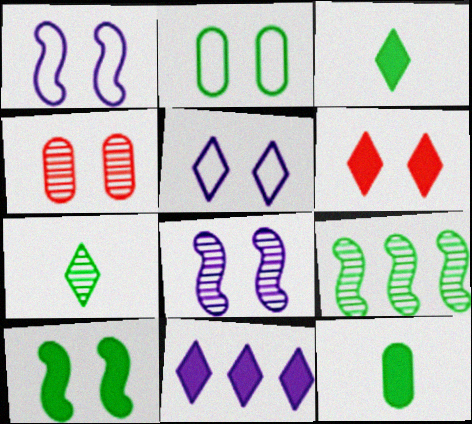[[2, 3, 9], 
[2, 6, 8], 
[3, 6, 11], 
[4, 5, 10]]